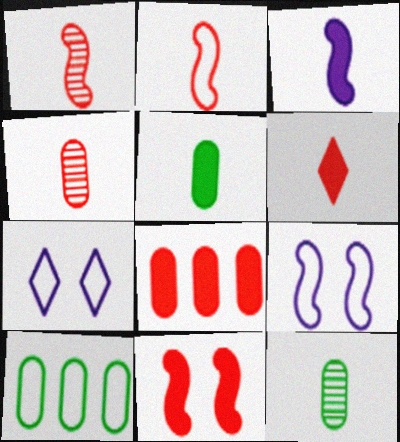[[2, 4, 6], 
[2, 7, 10], 
[3, 5, 6], 
[6, 8, 11]]